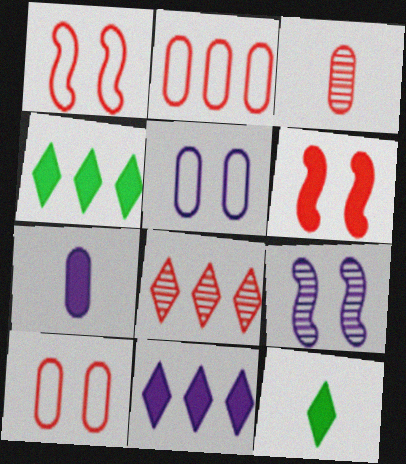[[2, 9, 12], 
[4, 6, 7]]